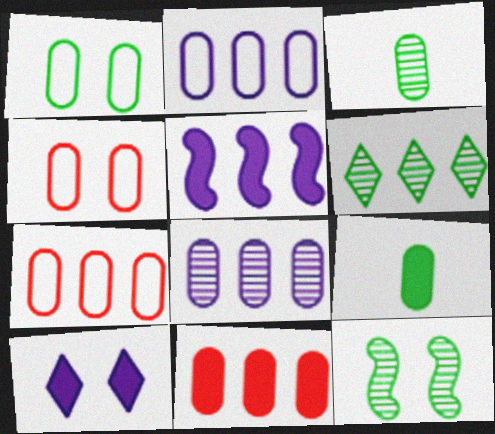[[3, 6, 12], 
[4, 8, 9], 
[4, 10, 12], 
[5, 6, 7]]